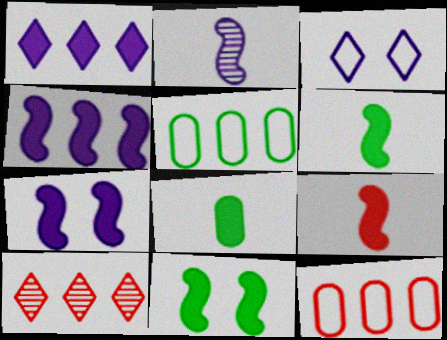[[4, 5, 10], 
[4, 9, 11]]